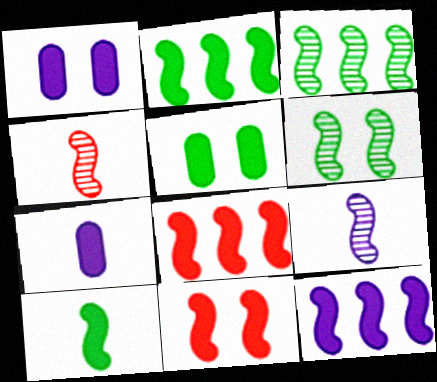[[2, 8, 12], 
[10, 11, 12]]